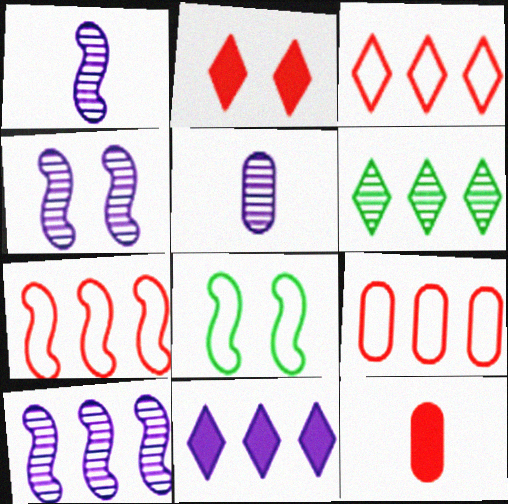[[1, 4, 10], 
[3, 6, 11], 
[3, 7, 9]]